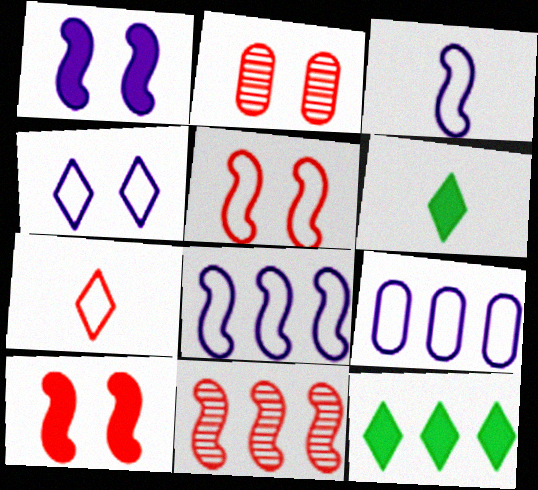[[2, 3, 12], 
[2, 6, 8], 
[3, 4, 9], 
[9, 11, 12]]